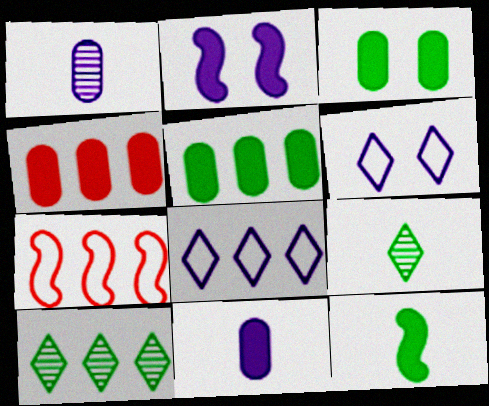[[1, 2, 8], 
[3, 4, 11]]